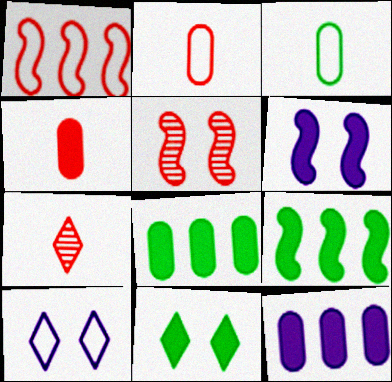[[1, 3, 10]]